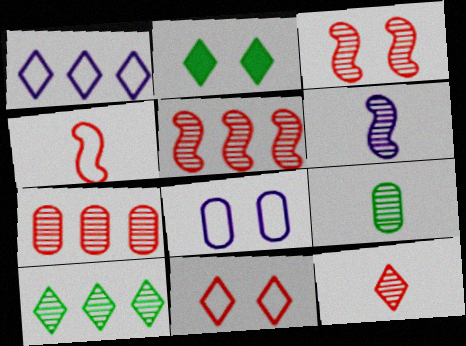[[1, 2, 12], 
[2, 3, 8], 
[3, 7, 12], 
[6, 9, 12]]